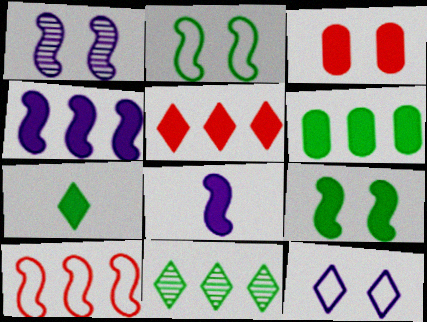[[3, 4, 7], 
[4, 5, 6], 
[6, 7, 9]]